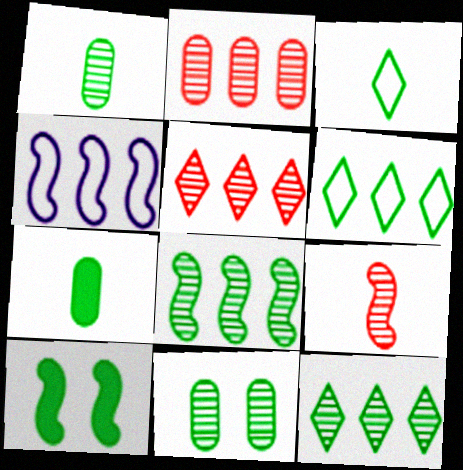[[1, 6, 10], 
[4, 9, 10]]